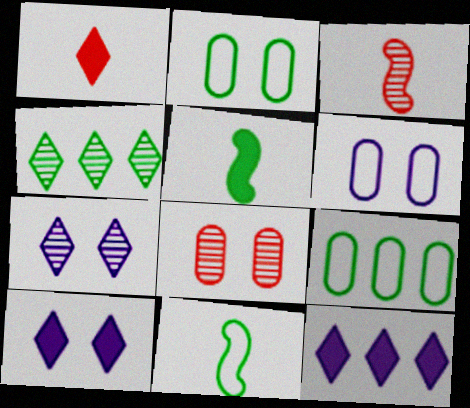[[2, 3, 12], 
[2, 4, 5], 
[3, 9, 10], 
[8, 11, 12]]